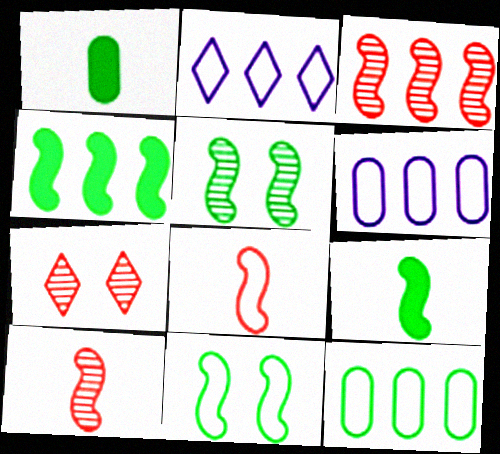[[6, 7, 9]]